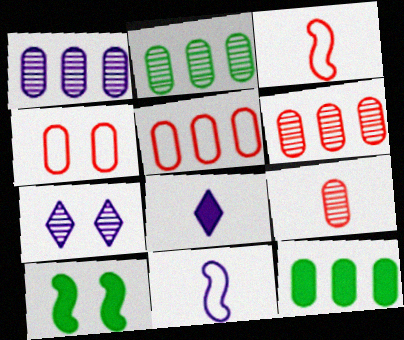[[1, 2, 6], 
[1, 5, 12], 
[3, 7, 12], 
[4, 7, 10]]